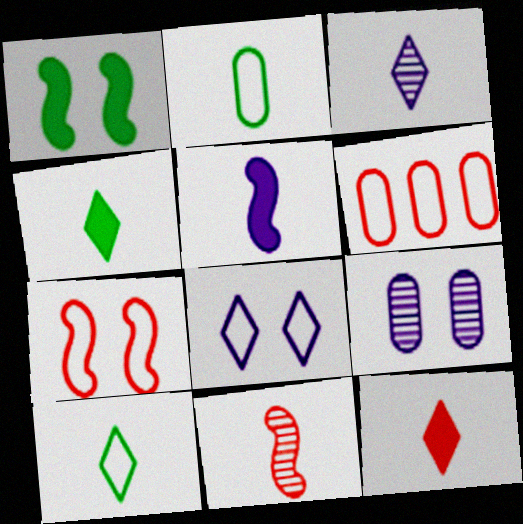[[1, 3, 6], 
[3, 10, 12]]